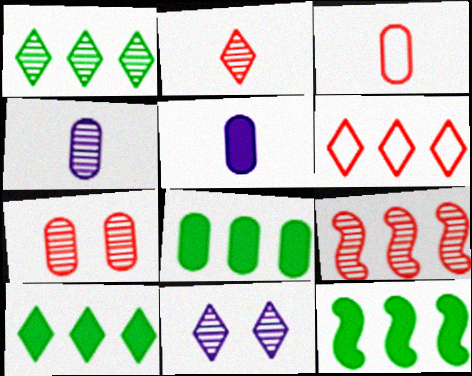[[1, 2, 11], 
[2, 7, 9], 
[3, 11, 12], 
[8, 10, 12]]